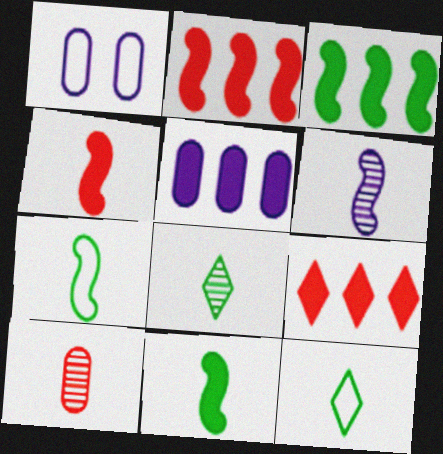[[1, 2, 8], 
[3, 5, 9], 
[4, 6, 7], 
[6, 8, 10]]